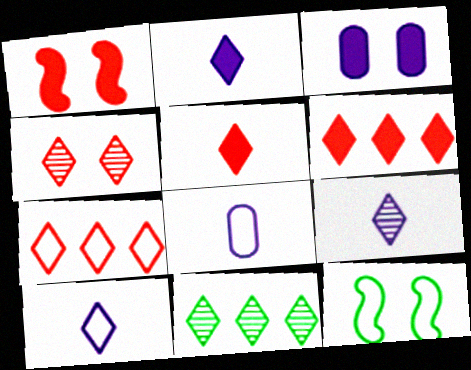[[1, 8, 11], 
[2, 9, 10], 
[3, 4, 12], 
[4, 5, 7], 
[4, 9, 11], 
[7, 8, 12]]